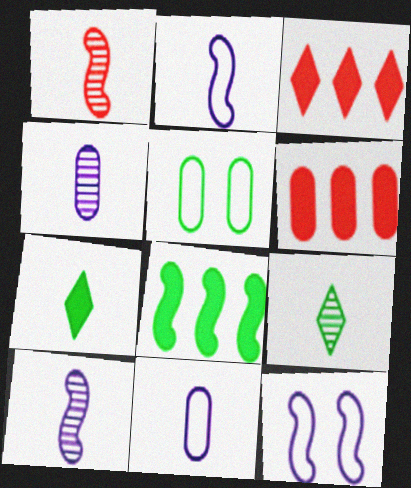[[1, 4, 9], 
[1, 7, 11], 
[1, 8, 12], 
[3, 5, 10], 
[4, 5, 6], 
[5, 8, 9], 
[6, 9, 12]]